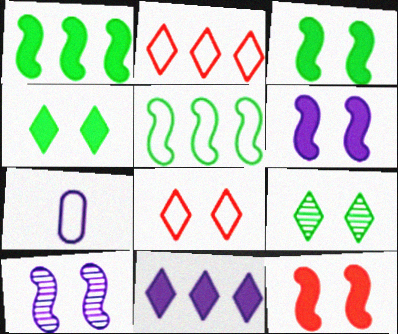[[3, 6, 12], 
[5, 7, 8], 
[7, 10, 11]]